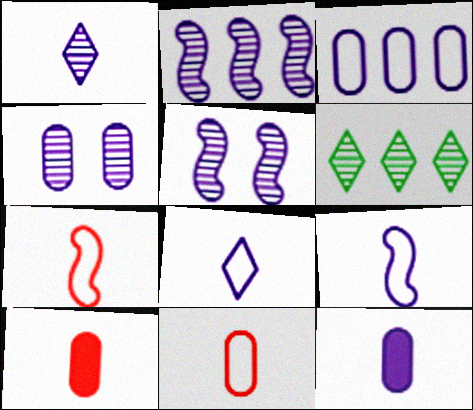[[1, 2, 4], 
[1, 9, 12], 
[3, 4, 12]]